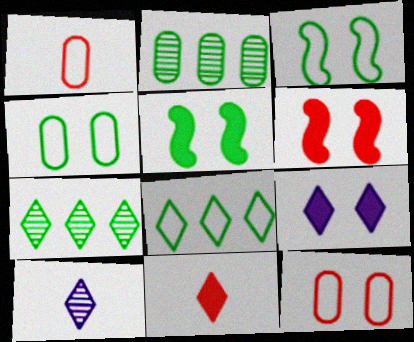[]